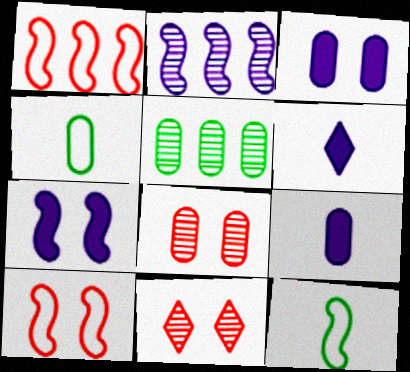[[5, 6, 10]]